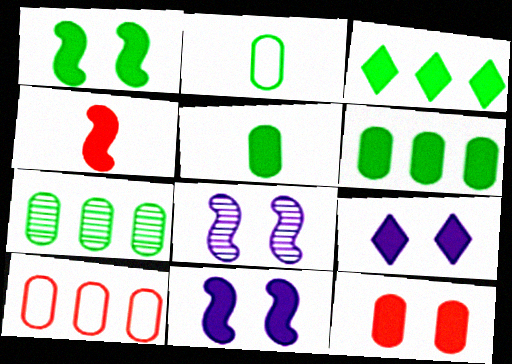[[1, 3, 5], 
[1, 9, 12], 
[4, 6, 9]]